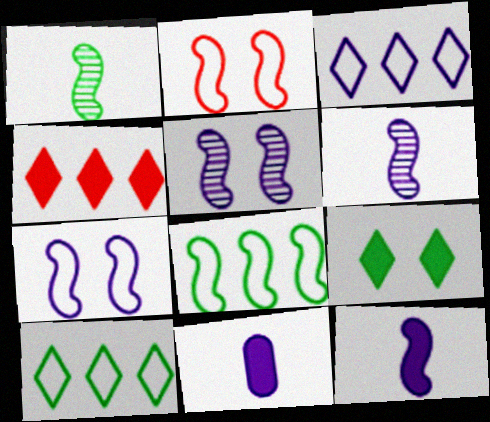[[3, 5, 11]]